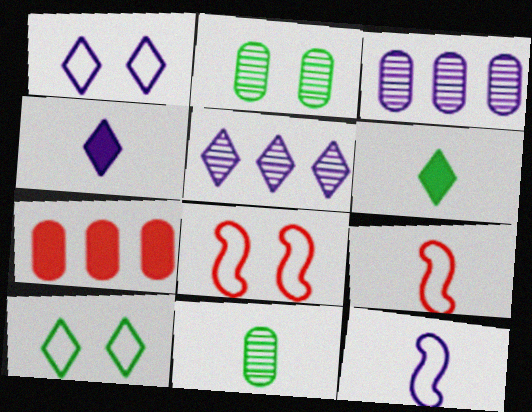[[1, 4, 5], 
[3, 6, 8], 
[4, 9, 11]]